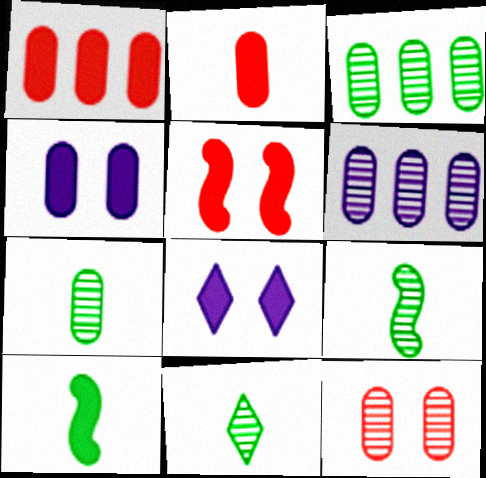[[1, 8, 10], 
[6, 7, 12], 
[7, 9, 11]]